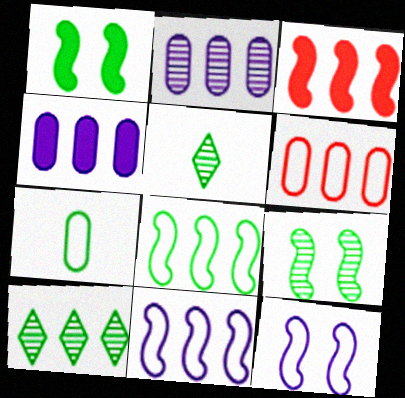[[1, 7, 10]]